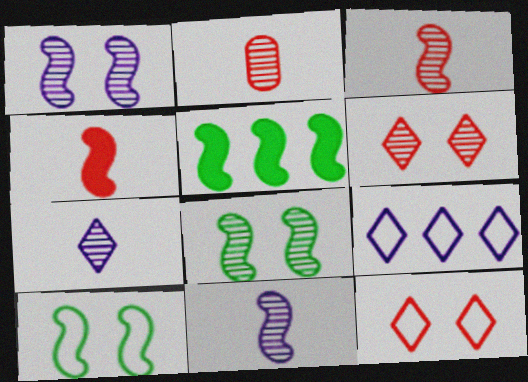[]